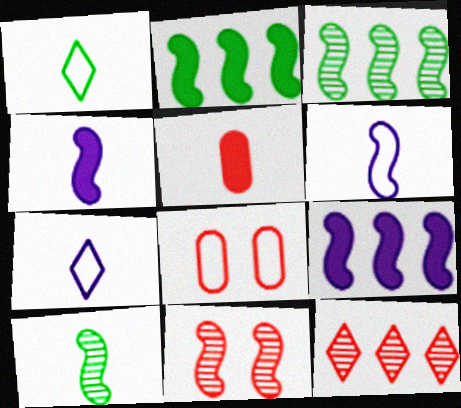[[2, 6, 11], 
[5, 7, 10]]